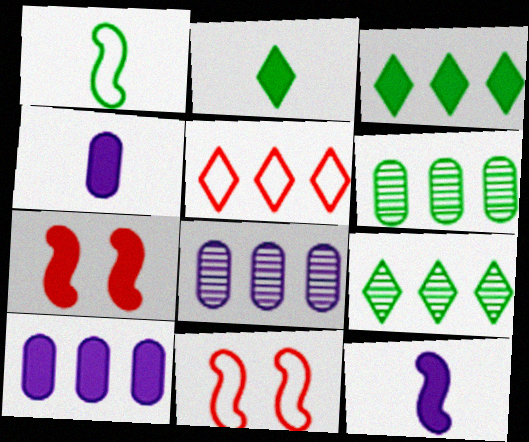[[2, 7, 10], 
[2, 8, 11], 
[3, 4, 7], 
[4, 9, 11]]